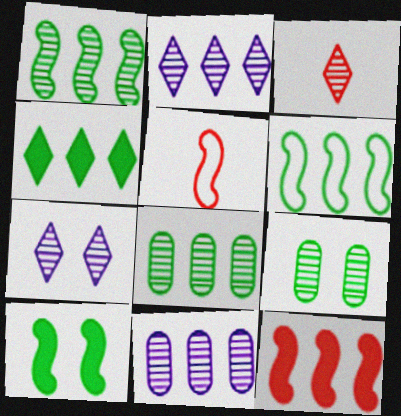[[4, 6, 8]]